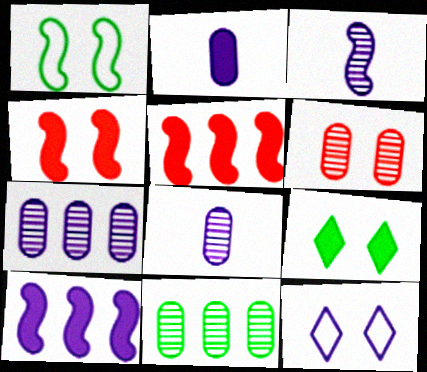[[1, 3, 5], 
[2, 5, 9], 
[6, 8, 11], 
[8, 10, 12]]